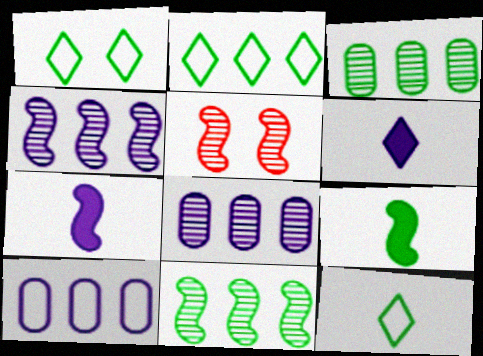[[1, 2, 12], 
[1, 3, 9]]